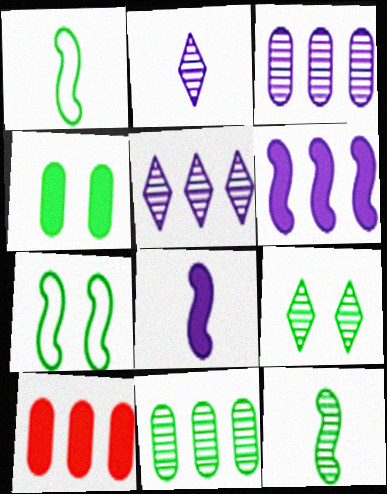[[2, 7, 10], 
[4, 7, 9], 
[9, 11, 12]]